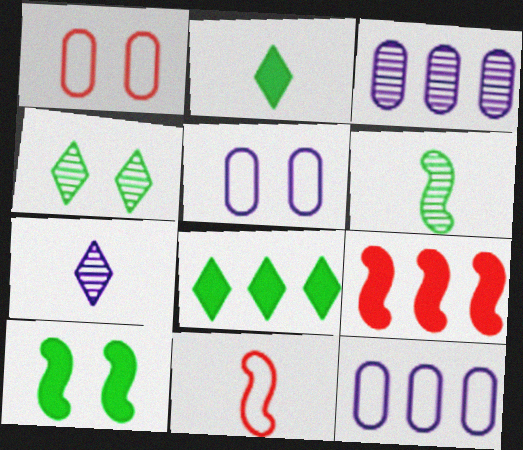[]